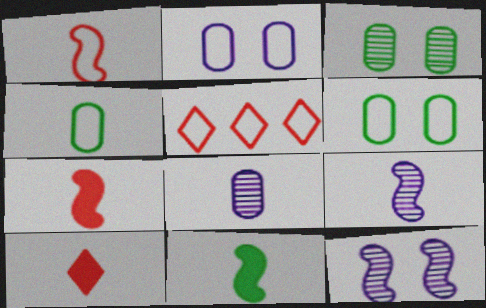[[1, 9, 11], 
[4, 9, 10]]